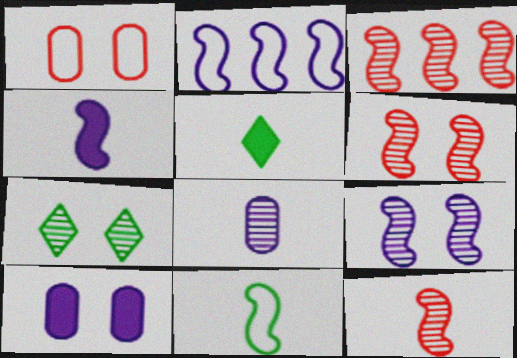[[2, 4, 9], 
[3, 6, 12], 
[3, 7, 8], 
[4, 11, 12]]